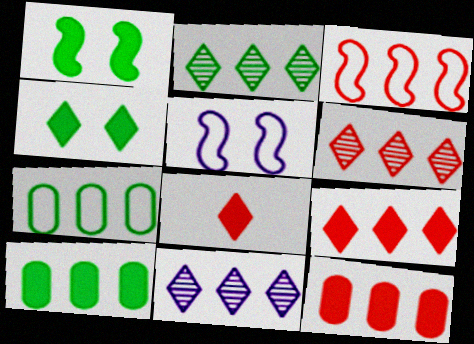[[2, 6, 11], 
[3, 6, 12], 
[3, 10, 11]]